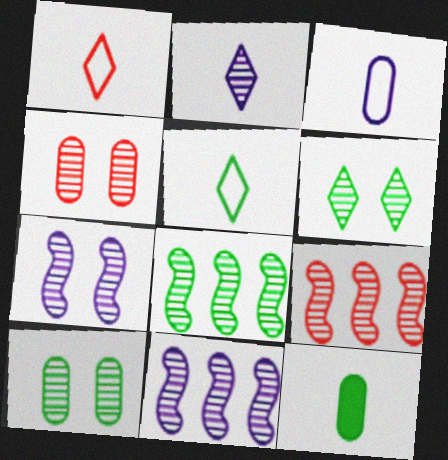[[2, 4, 8], 
[2, 9, 10], 
[4, 6, 7], 
[8, 9, 11]]